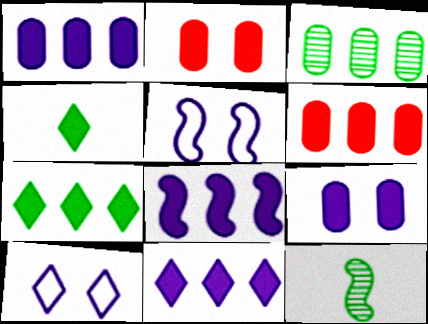[[1, 8, 11], 
[2, 4, 8], 
[6, 7, 8], 
[6, 10, 12]]